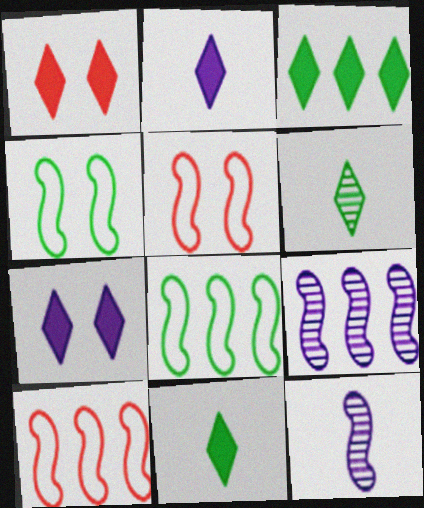[[1, 2, 3]]